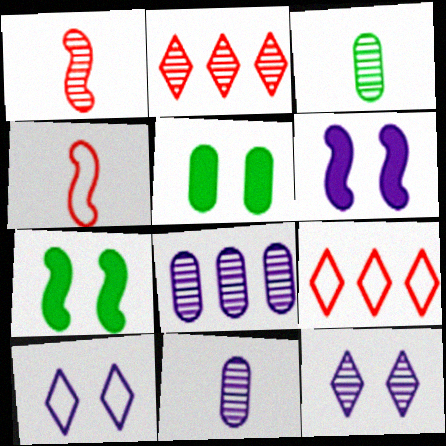[[3, 6, 9], 
[7, 9, 11]]